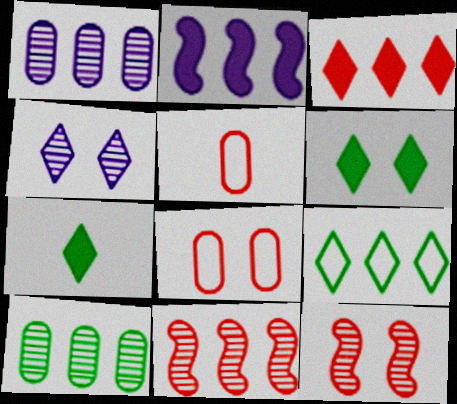[[3, 5, 12]]